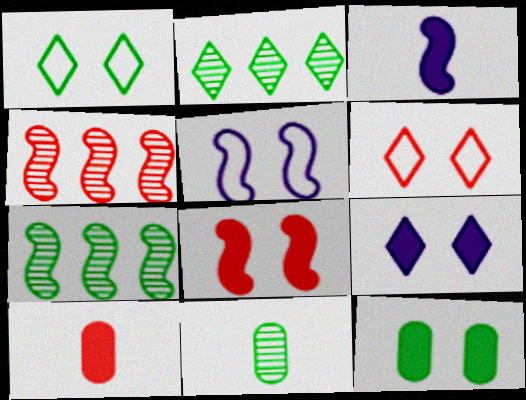[[2, 5, 10], 
[4, 6, 10], 
[8, 9, 12]]